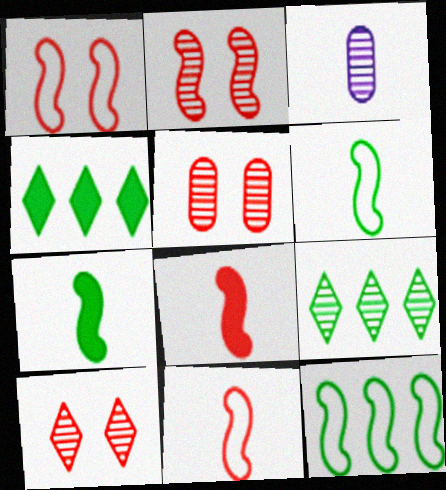[[1, 3, 4], 
[2, 3, 9], 
[2, 5, 10]]